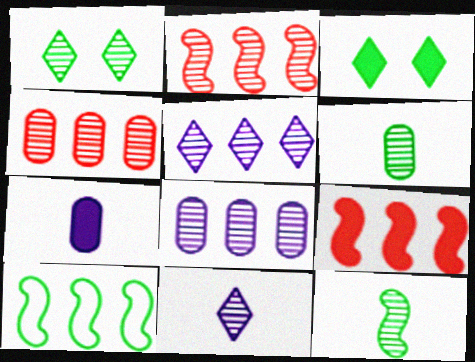[[3, 6, 10], 
[3, 7, 9]]